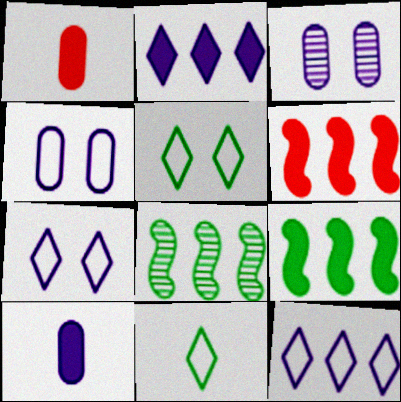[[1, 7, 8], 
[3, 6, 11]]